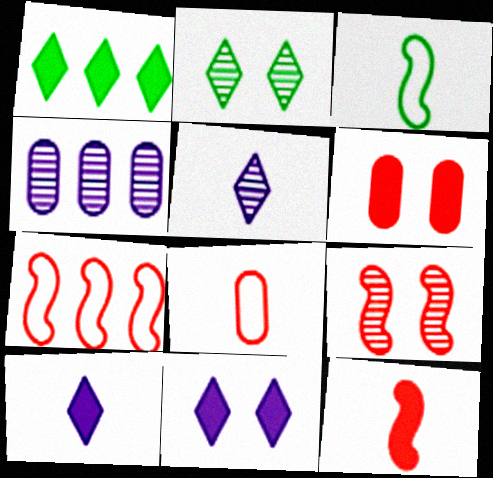[[1, 4, 7], 
[7, 9, 12]]